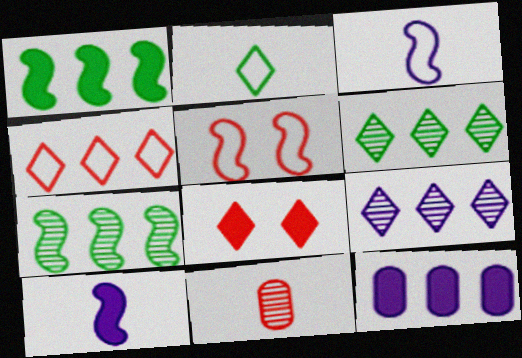[[2, 8, 9], 
[2, 10, 11], 
[4, 7, 12], 
[5, 7, 10]]